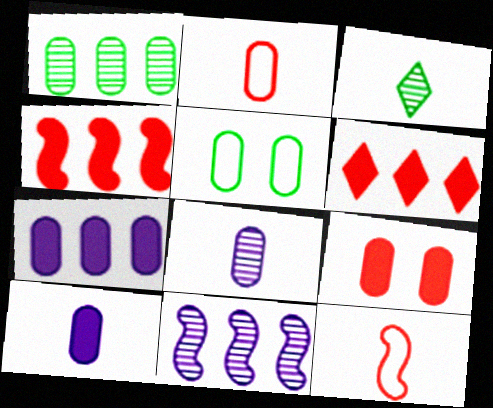[[3, 10, 12]]